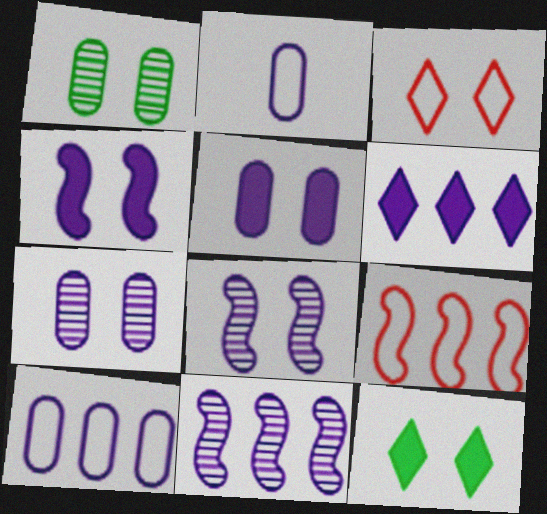[[1, 3, 4], 
[2, 6, 8], 
[6, 10, 11]]